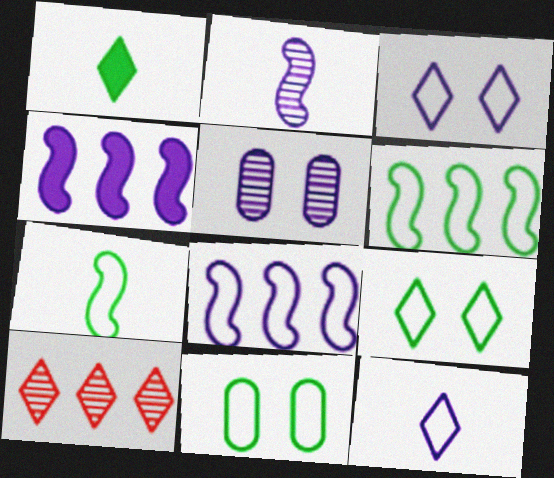[[1, 3, 10], 
[4, 5, 12]]